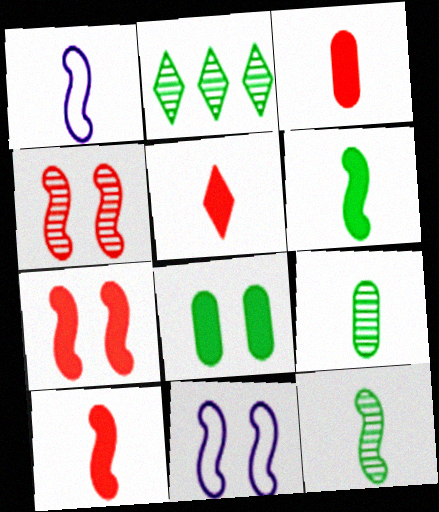[[1, 5, 9], 
[1, 10, 12], 
[2, 3, 11], 
[3, 5, 10]]